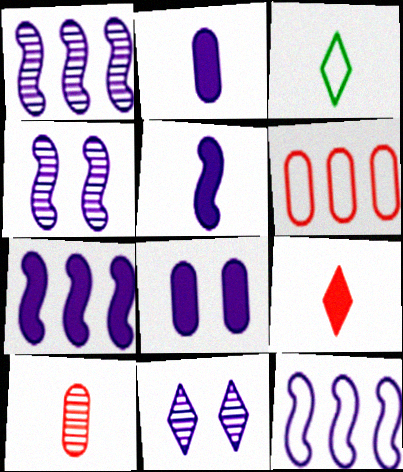[[1, 7, 12], 
[2, 11, 12], 
[3, 5, 10], 
[4, 5, 12]]